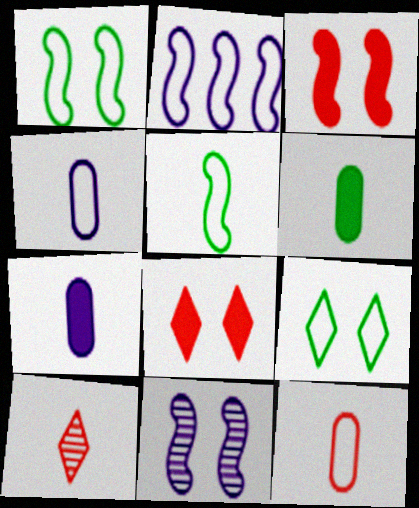[[1, 3, 11], 
[2, 9, 12], 
[5, 7, 10]]